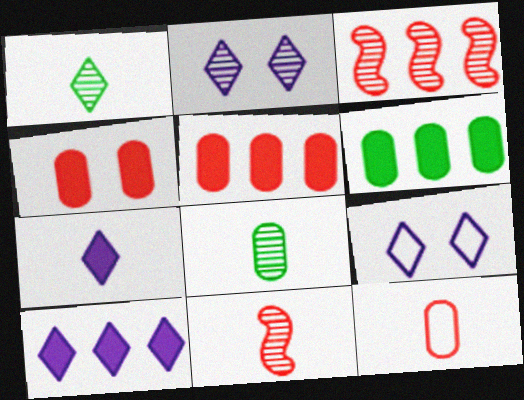[[2, 3, 8], 
[6, 9, 11]]